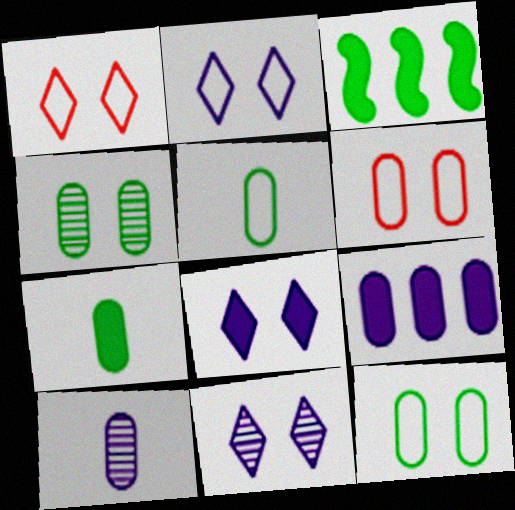[[1, 3, 10], 
[2, 8, 11]]